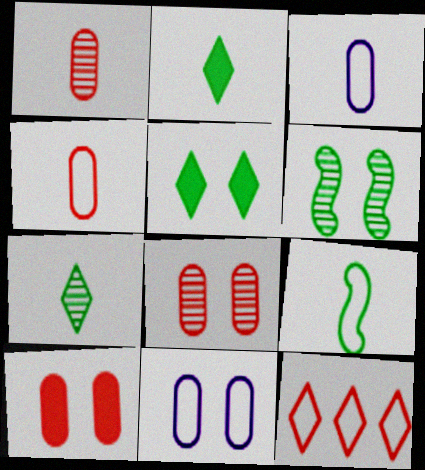[[9, 11, 12]]